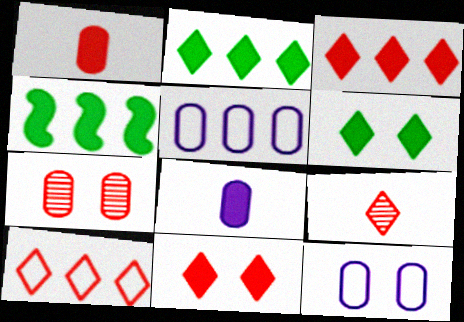[[4, 8, 11], 
[4, 9, 12], 
[9, 10, 11]]